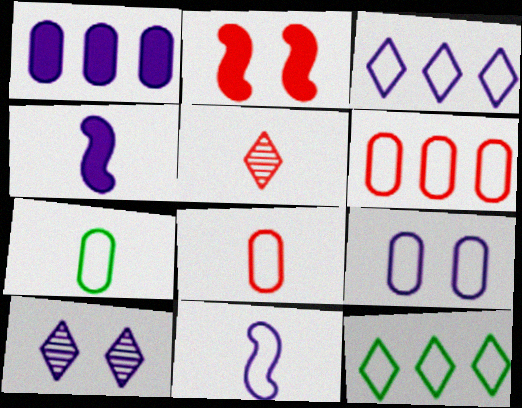[[1, 10, 11], 
[2, 5, 6], 
[3, 9, 11], 
[4, 5, 7], 
[6, 7, 9]]